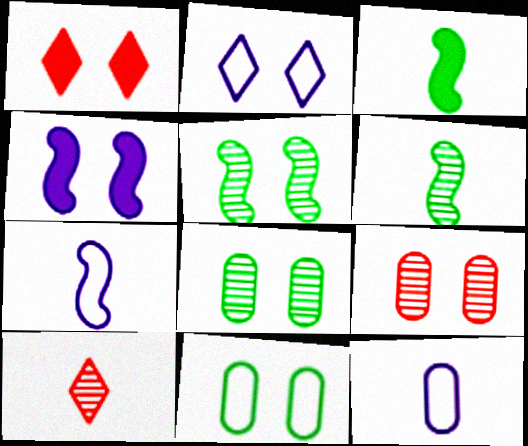[[3, 10, 12]]